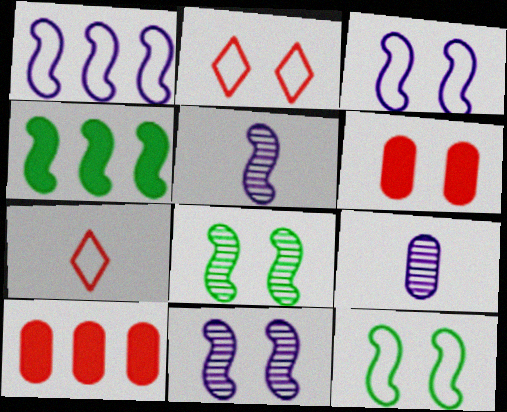[[2, 4, 9]]